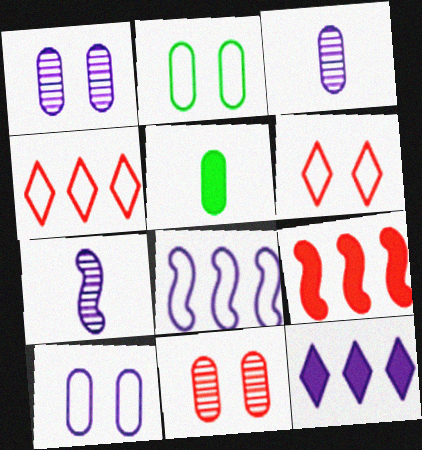[[7, 10, 12]]